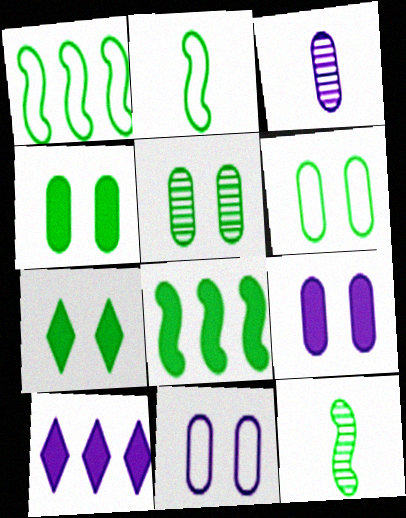[[4, 5, 6]]